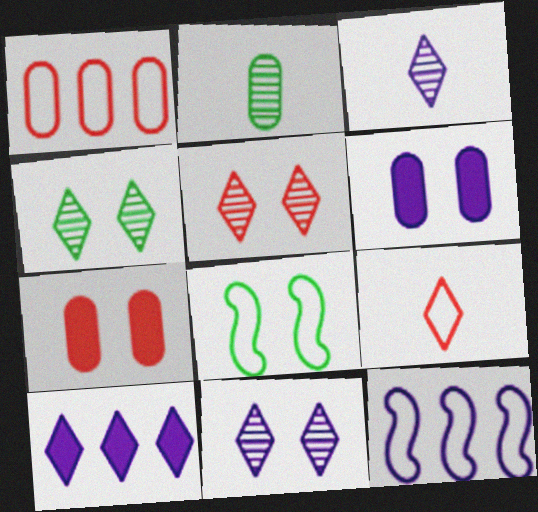[[1, 2, 6], 
[3, 6, 12], 
[4, 5, 11], 
[4, 9, 10], 
[5, 6, 8], 
[7, 8, 11]]